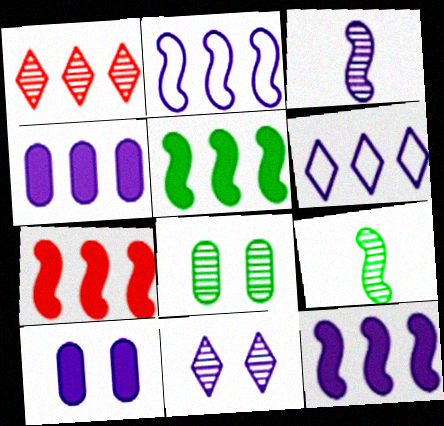[[1, 3, 8], 
[3, 6, 10], 
[5, 7, 12]]